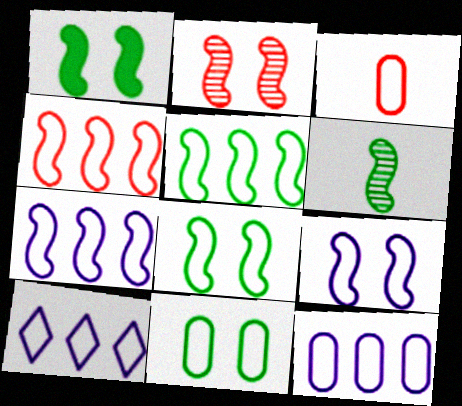[[1, 2, 9], 
[1, 5, 6], 
[3, 8, 10], 
[3, 11, 12], 
[4, 5, 7], 
[7, 10, 12]]